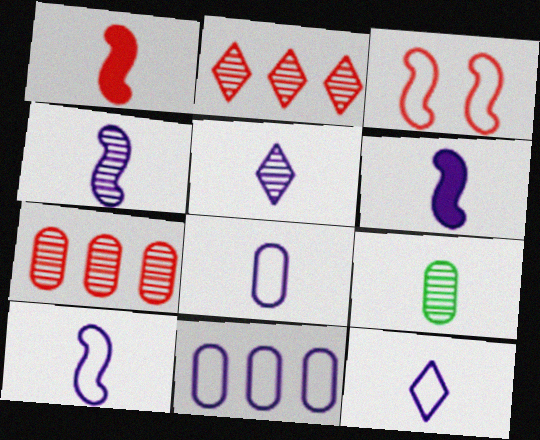[[1, 9, 12], 
[4, 6, 10], 
[5, 6, 8], 
[8, 10, 12]]